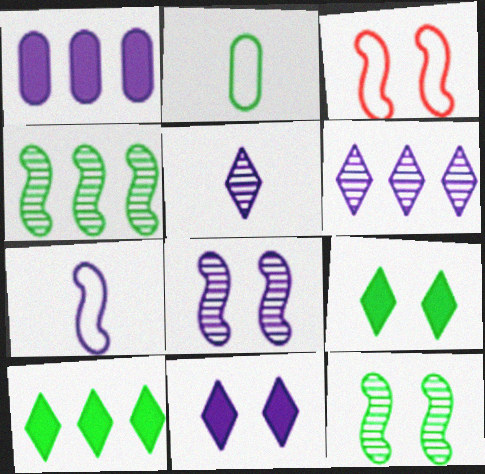[[2, 4, 9], 
[2, 10, 12]]